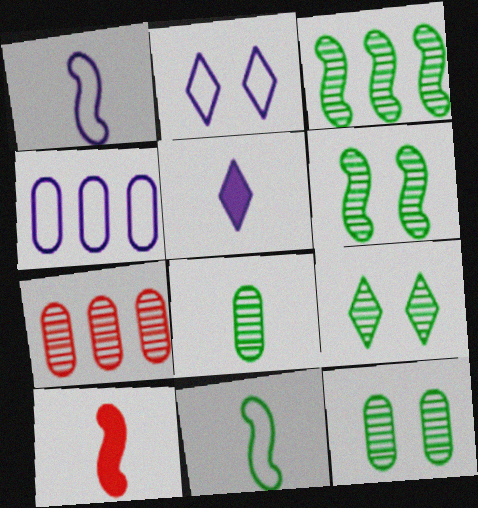[[1, 2, 4], 
[3, 8, 9], 
[4, 9, 10], 
[6, 9, 12]]